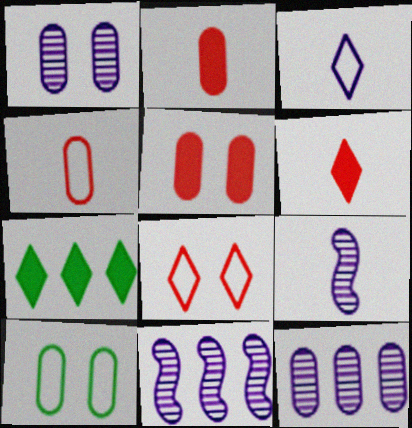[[1, 5, 10], 
[2, 10, 12], 
[6, 10, 11]]